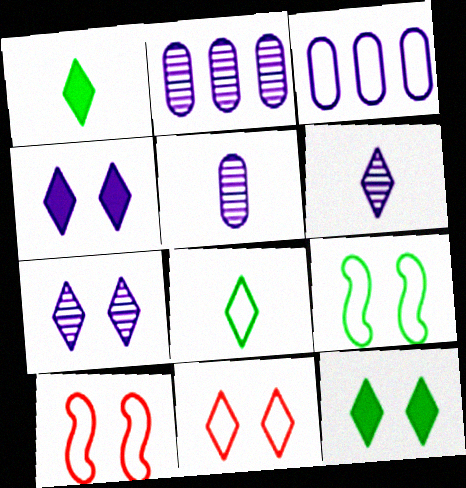[[1, 2, 10], 
[3, 8, 10], 
[7, 11, 12]]